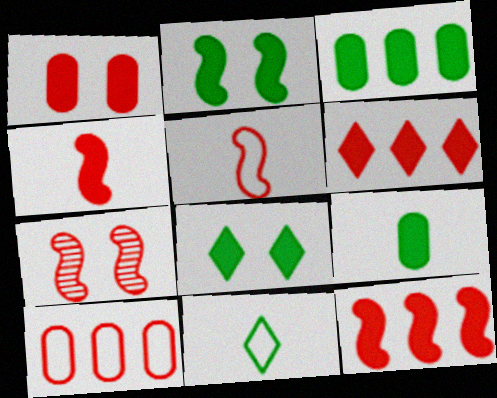[[1, 4, 6], 
[5, 7, 12]]